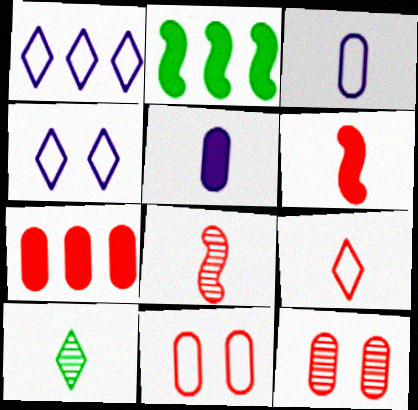[[3, 6, 10]]